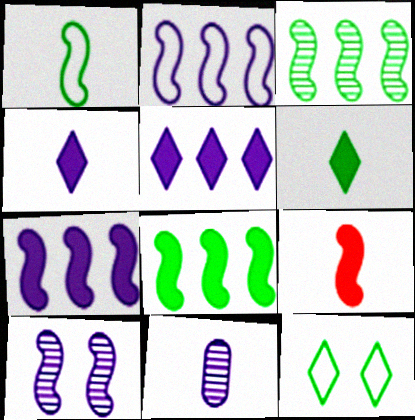[]